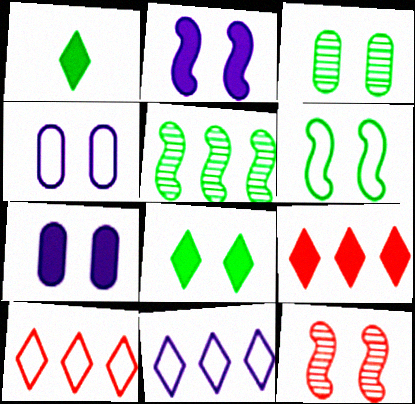[[2, 6, 12], 
[3, 6, 8], 
[4, 8, 12]]